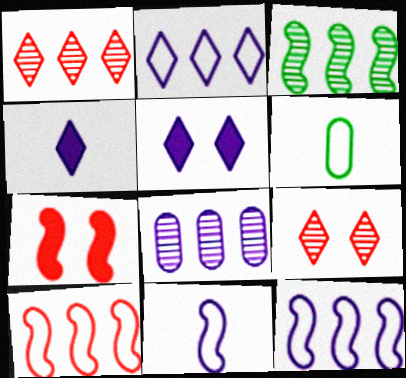[[1, 3, 8], 
[3, 7, 11], 
[5, 8, 11]]